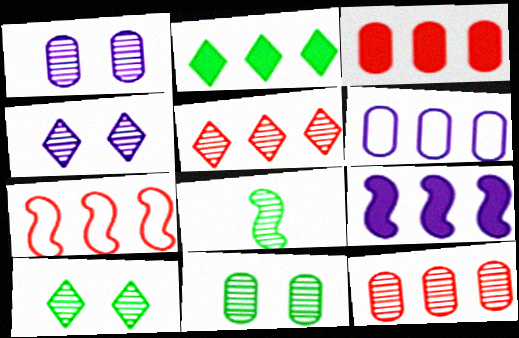[[1, 5, 8], 
[2, 3, 9], 
[3, 5, 7], 
[4, 8, 12]]